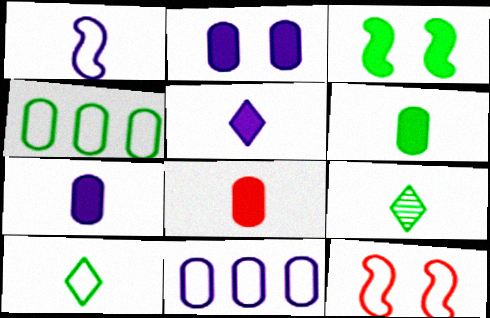[[1, 8, 9], 
[3, 4, 9], 
[6, 7, 8], 
[10, 11, 12]]